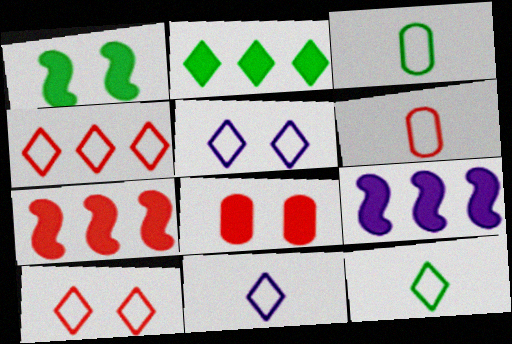[[4, 5, 12]]